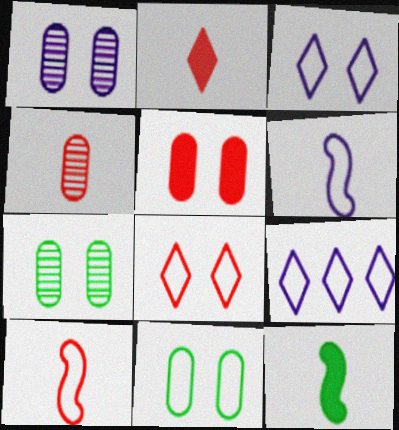[[1, 5, 11], 
[2, 4, 10], 
[9, 10, 11]]